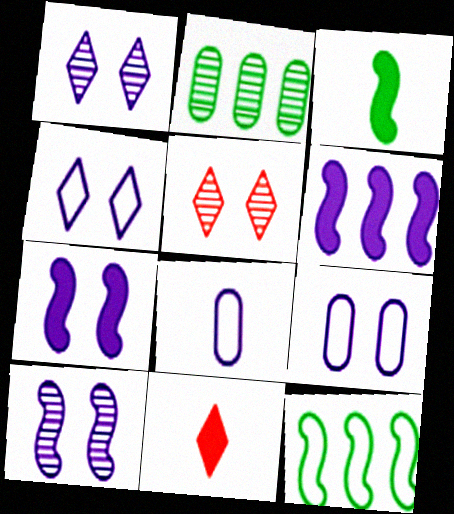[[1, 6, 8], 
[1, 7, 9]]